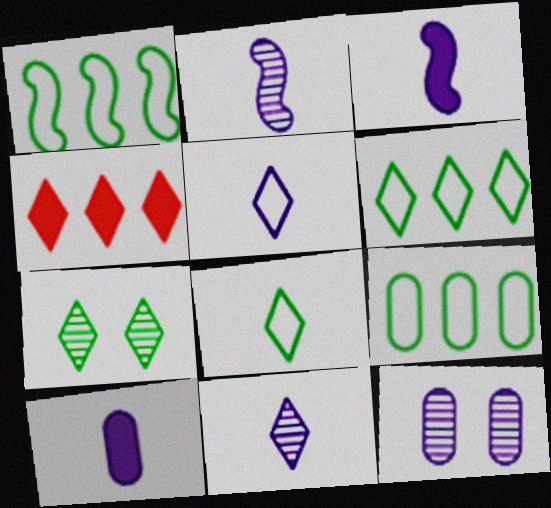[[1, 6, 9], 
[2, 5, 10], 
[4, 5, 7]]